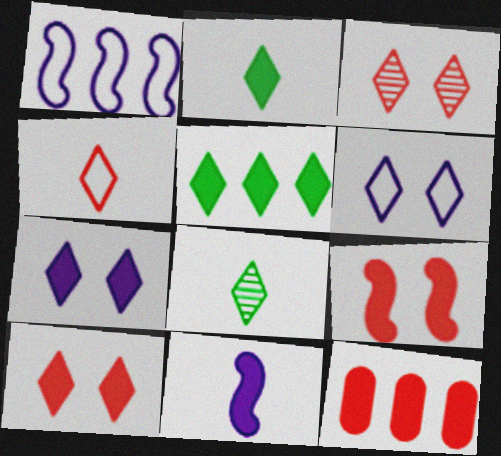[]